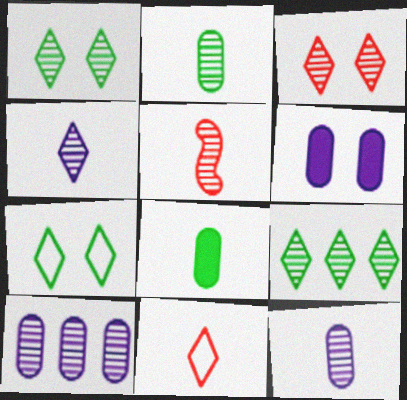[[1, 5, 10], 
[2, 4, 5], 
[3, 4, 9]]